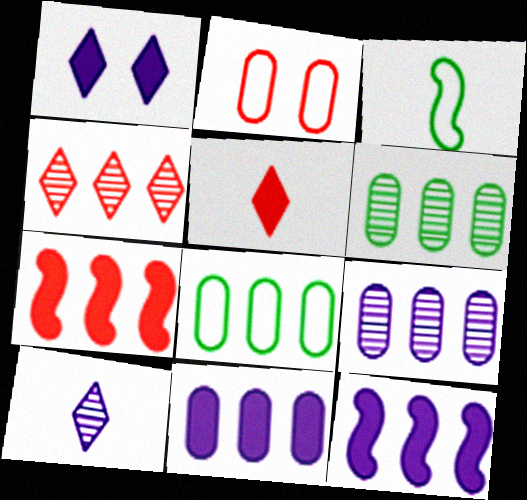[[4, 8, 12]]